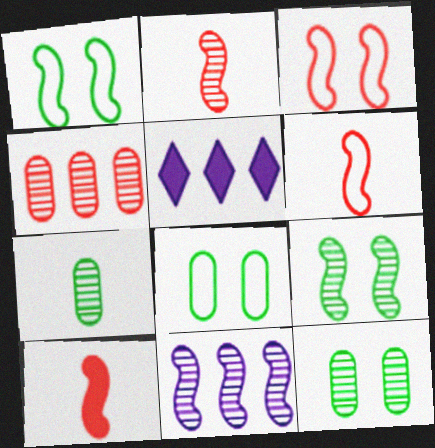[[1, 10, 11], 
[2, 5, 8], 
[2, 6, 10], 
[2, 9, 11], 
[3, 5, 7], 
[5, 6, 12]]